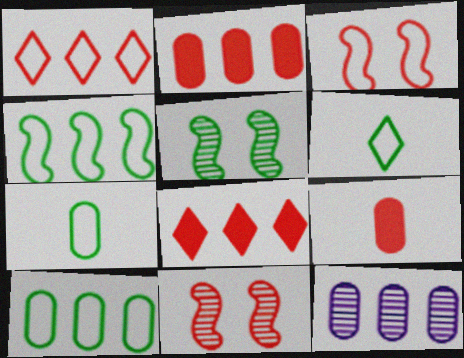[[1, 9, 11], 
[2, 10, 12], 
[4, 8, 12]]